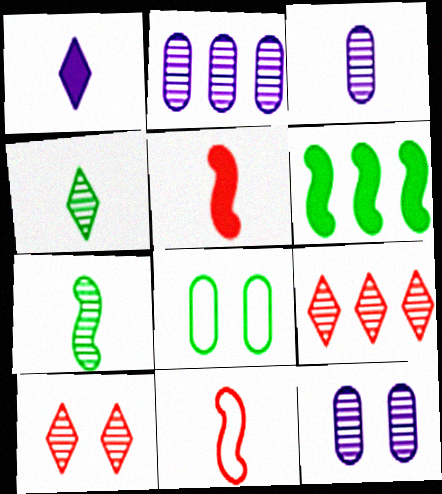[[2, 3, 12], 
[2, 7, 10], 
[4, 6, 8], 
[7, 9, 12]]